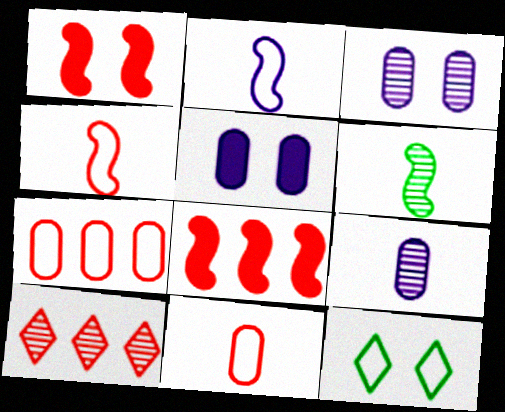[[1, 3, 12], 
[1, 10, 11], 
[2, 7, 12], 
[3, 6, 10], 
[7, 8, 10], 
[8, 9, 12]]